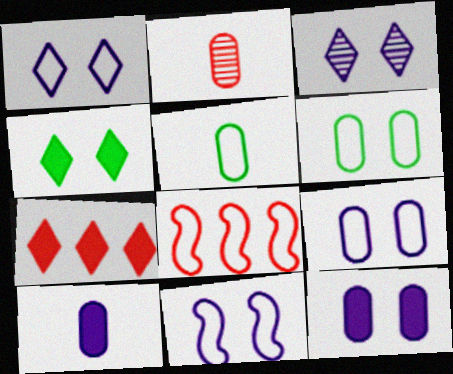[[1, 5, 8], 
[1, 9, 11], 
[2, 5, 10], 
[3, 11, 12]]